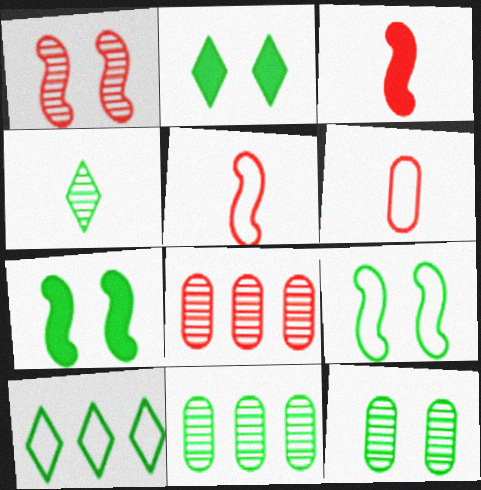[[2, 4, 10], 
[2, 9, 12]]